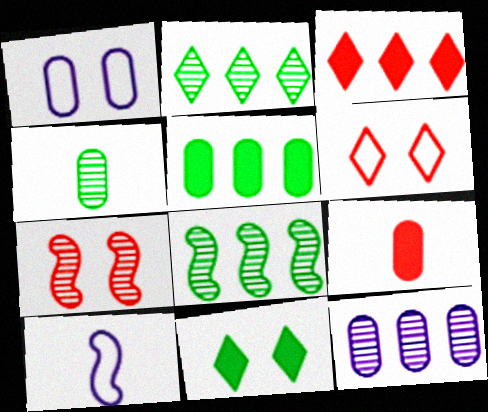[[1, 7, 11]]